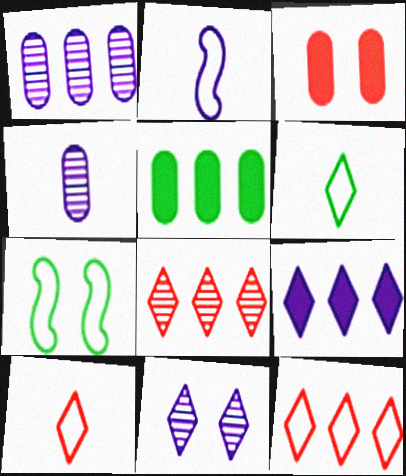[[3, 7, 11]]